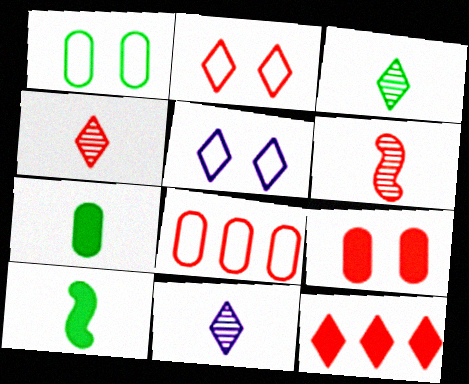[[2, 4, 12], 
[3, 4, 11], 
[3, 5, 12]]